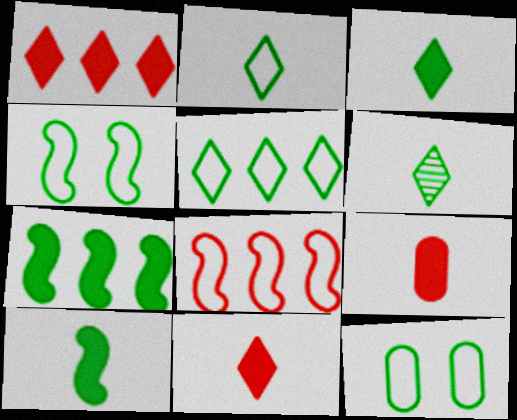[[2, 3, 6], 
[6, 7, 12]]